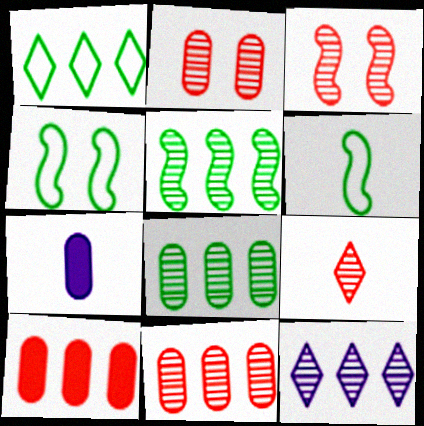[[1, 3, 7], 
[3, 9, 11], 
[5, 11, 12], 
[6, 7, 9]]